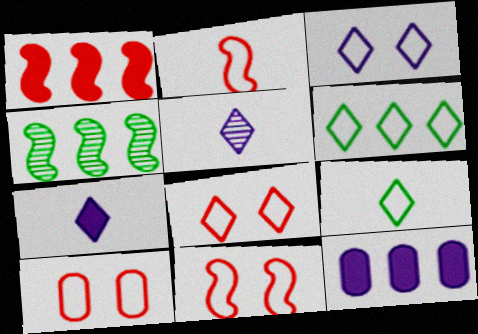[[4, 7, 10], 
[8, 10, 11]]